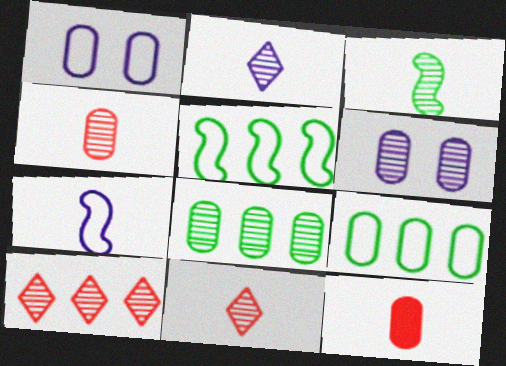[[1, 8, 12], 
[2, 3, 4], 
[3, 6, 10], 
[4, 6, 8], 
[6, 9, 12]]